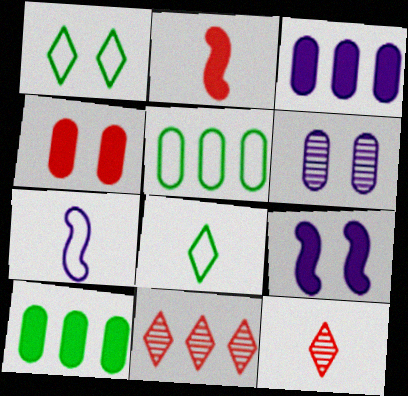[[5, 9, 12]]